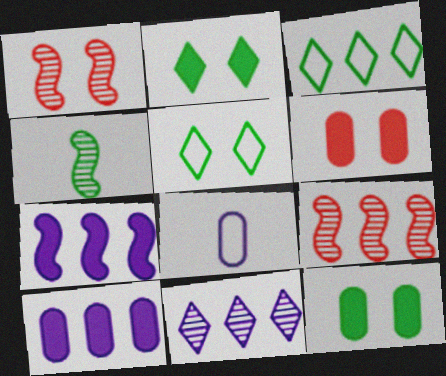[[2, 8, 9], 
[3, 4, 12], 
[3, 9, 10]]